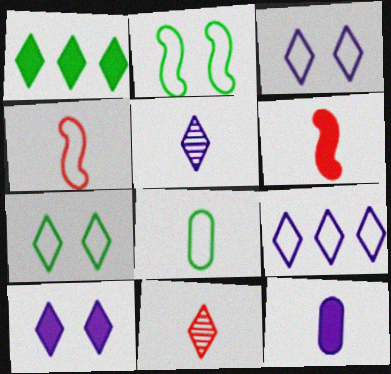[[1, 3, 11], 
[5, 6, 8], 
[5, 9, 10]]